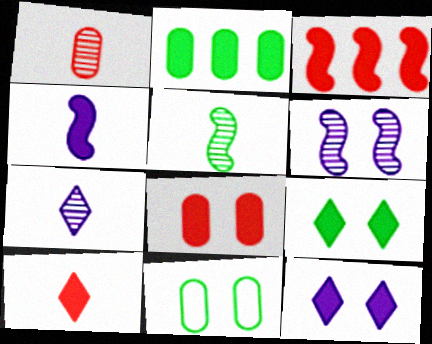[[1, 5, 7], 
[3, 7, 11], 
[3, 8, 10]]